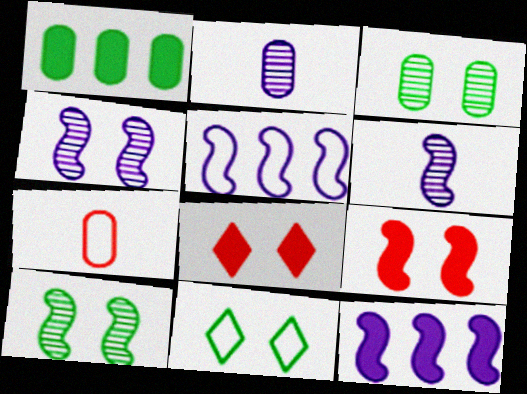[[5, 7, 11]]